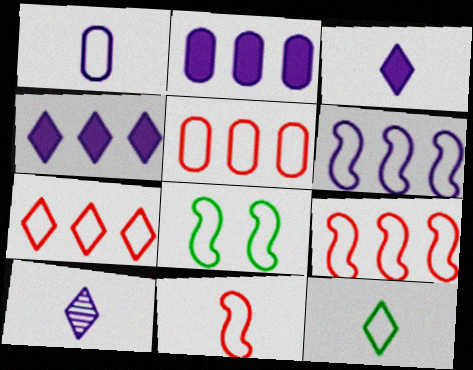[[1, 7, 8], 
[1, 11, 12], 
[5, 7, 9], 
[6, 8, 11]]